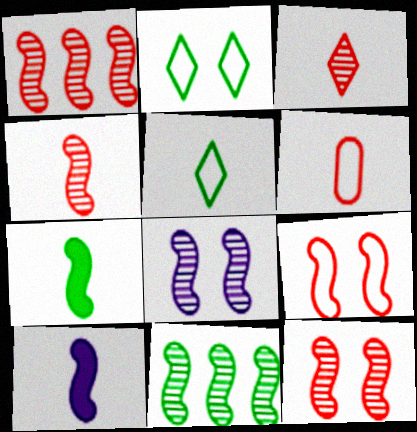[[1, 4, 12], 
[4, 8, 11], 
[9, 10, 11]]